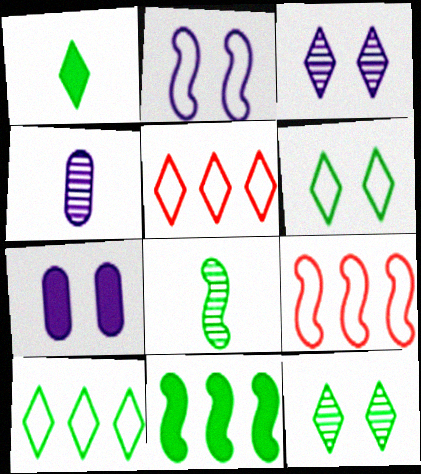[[1, 3, 5], 
[1, 10, 12], 
[2, 3, 7], 
[5, 7, 8]]